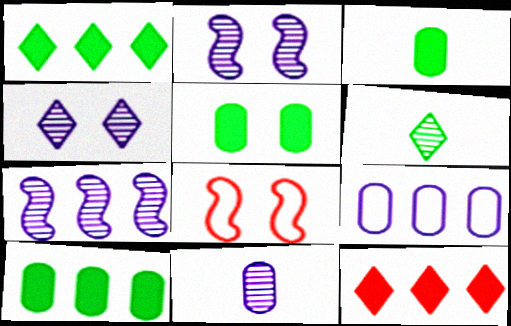[[1, 8, 11], 
[3, 5, 10], 
[4, 5, 8], 
[4, 7, 11]]